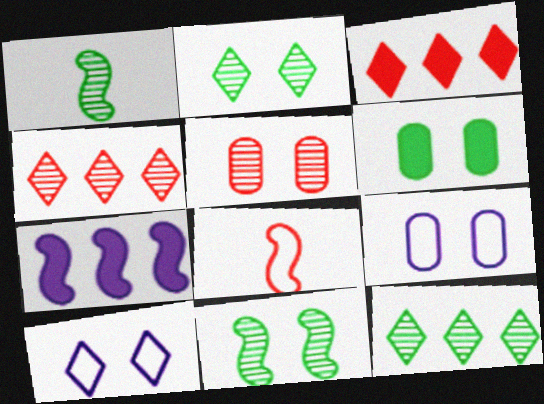[[1, 3, 9], 
[3, 5, 8], 
[5, 6, 9], 
[7, 8, 11]]